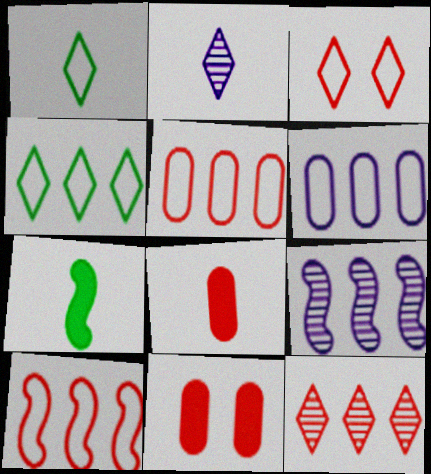[[1, 9, 11], 
[4, 6, 10]]